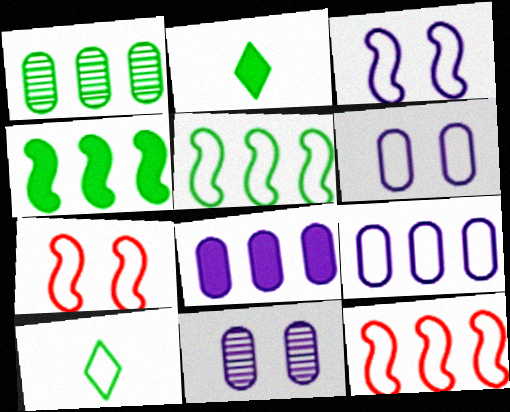[[2, 11, 12], 
[6, 10, 12], 
[7, 9, 10]]